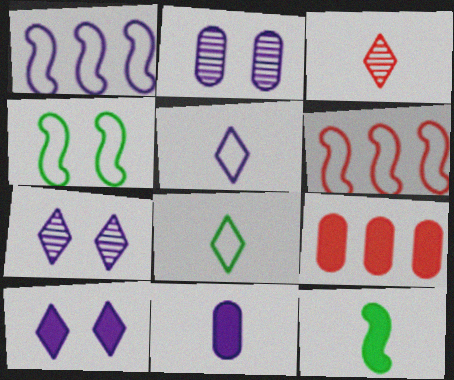[[1, 7, 11], 
[9, 10, 12]]